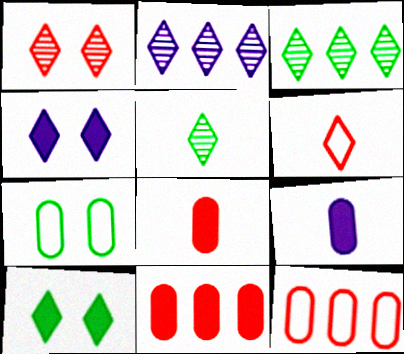[[1, 2, 5], 
[2, 6, 10], 
[3, 4, 6]]